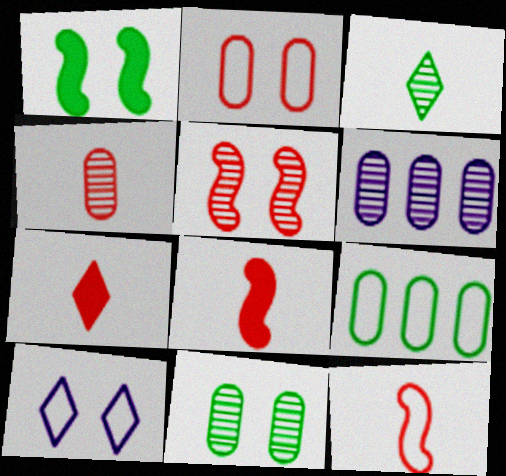[[1, 3, 9], 
[3, 5, 6], 
[4, 6, 11], 
[4, 7, 12], 
[9, 10, 12]]